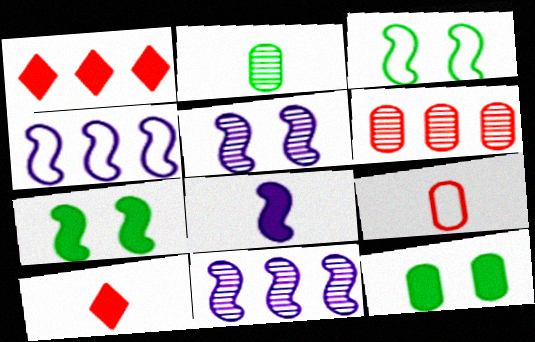[[1, 8, 12], 
[4, 5, 8]]